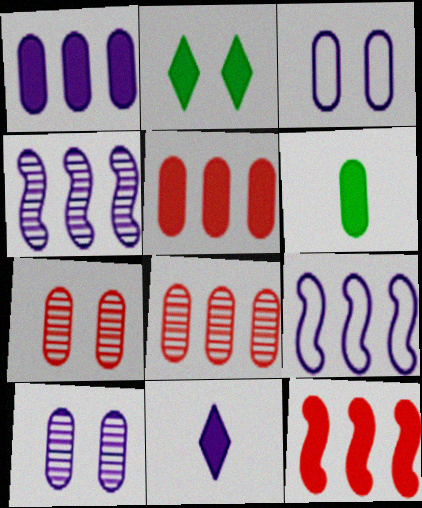[[3, 4, 11], 
[3, 6, 8], 
[9, 10, 11]]